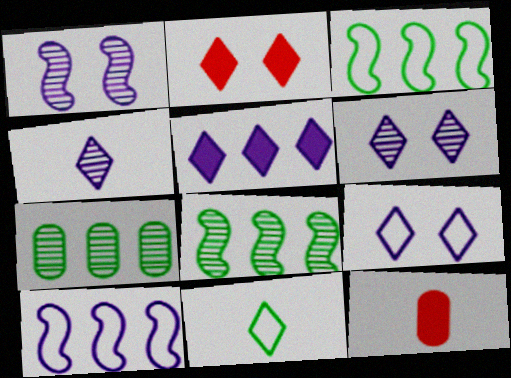[[3, 6, 12], 
[4, 5, 9], 
[8, 9, 12]]